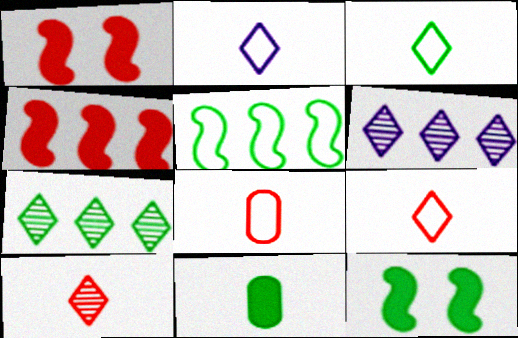[[2, 3, 9], 
[6, 8, 12]]